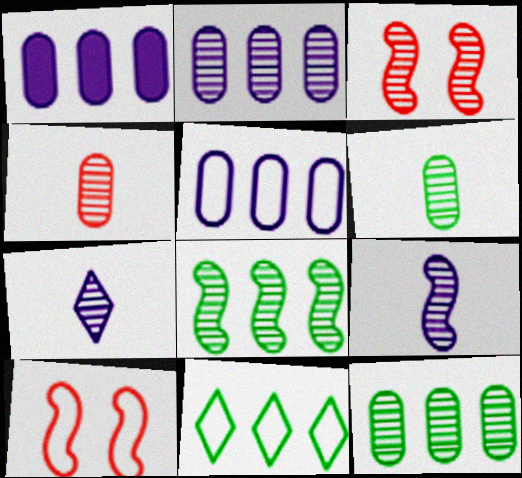[[1, 2, 5], 
[3, 7, 12], 
[3, 8, 9]]